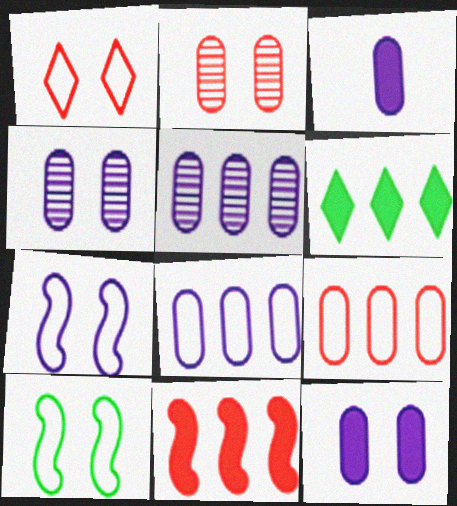[[3, 4, 8]]